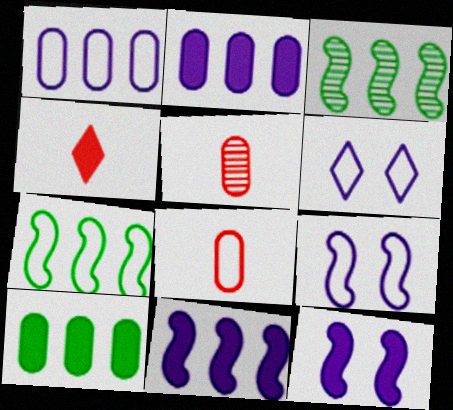[[4, 10, 12], 
[6, 7, 8]]